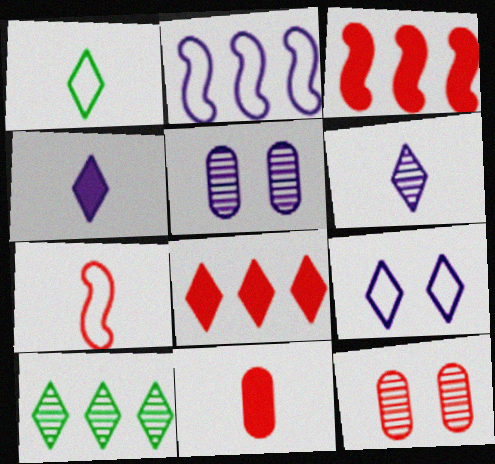[[1, 3, 5], 
[2, 4, 5], 
[7, 8, 12]]